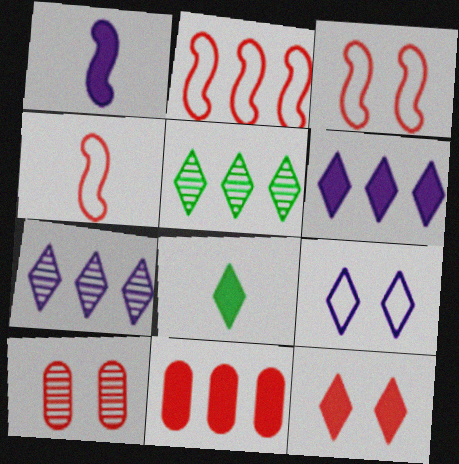[[2, 3, 4], 
[3, 10, 12], 
[6, 8, 12]]